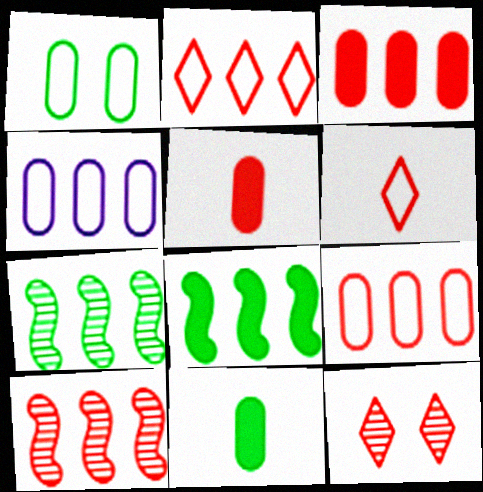[[2, 3, 10]]